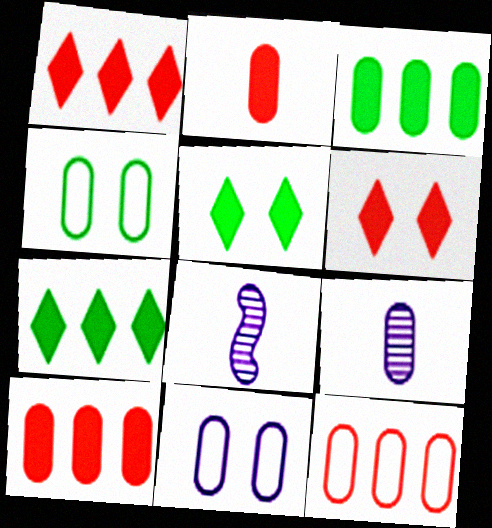[[1, 4, 8], 
[4, 9, 10], 
[5, 8, 12]]